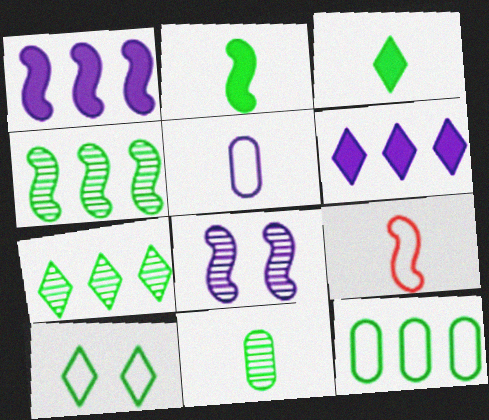[[3, 7, 10], 
[5, 6, 8]]